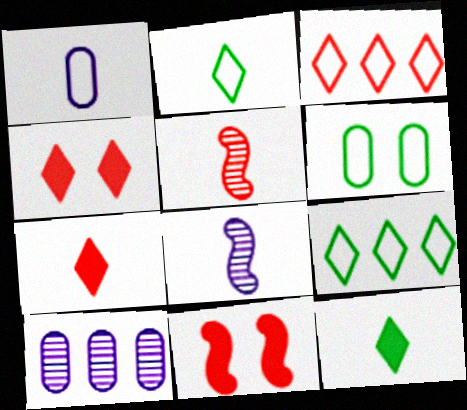[[1, 5, 12], 
[2, 10, 11]]